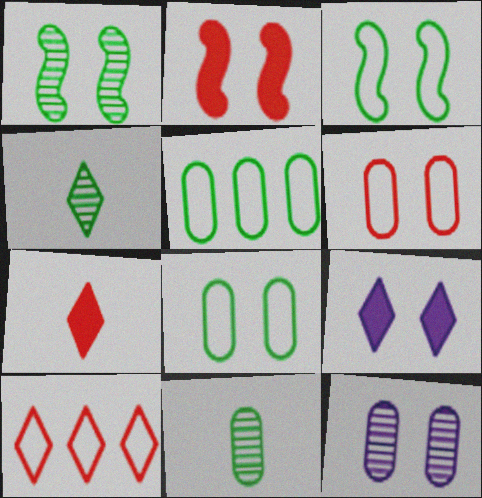[[1, 6, 9], 
[4, 9, 10]]